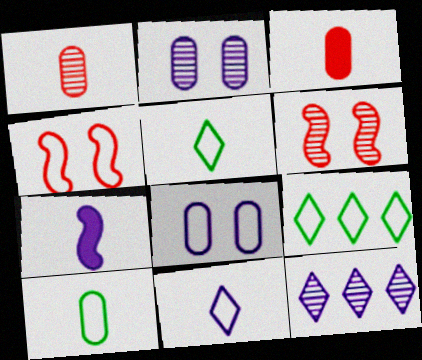[[1, 5, 7], 
[7, 8, 12]]